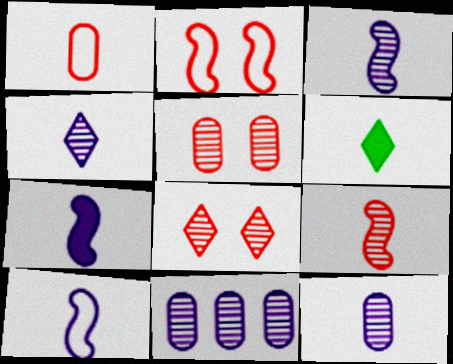[[1, 3, 6], 
[2, 6, 11], 
[3, 4, 12], 
[3, 7, 10]]